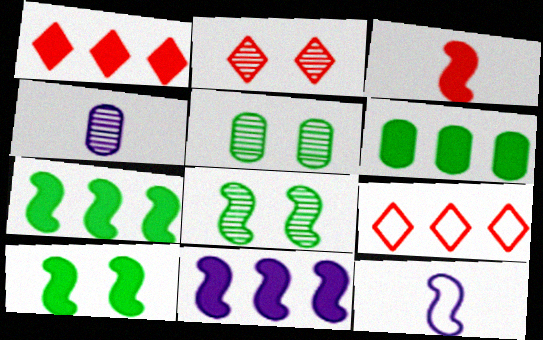[[1, 5, 12], 
[1, 6, 11], 
[2, 6, 12], 
[3, 10, 11], 
[4, 9, 10]]